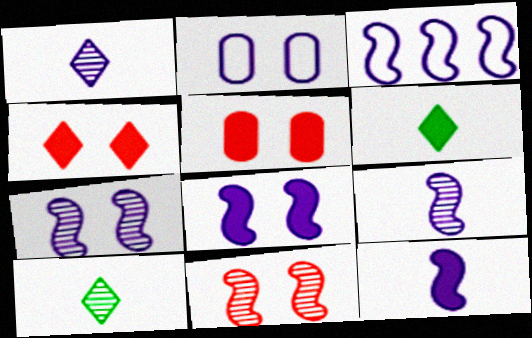[[3, 5, 10], 
[3, 7, 12], 
[3, 8, 9]]